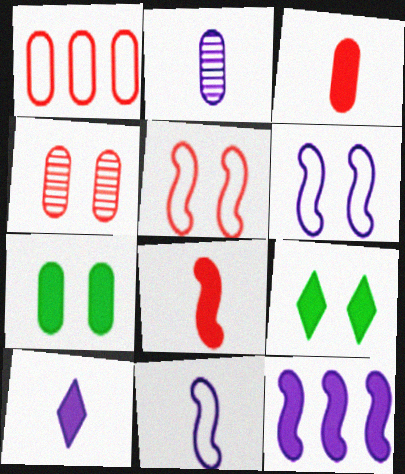[[1, 2, 7], 
[1, 3, 4], 
[2, 10, 11], 
[3, 9, 12], 
[4, 6, 9]]